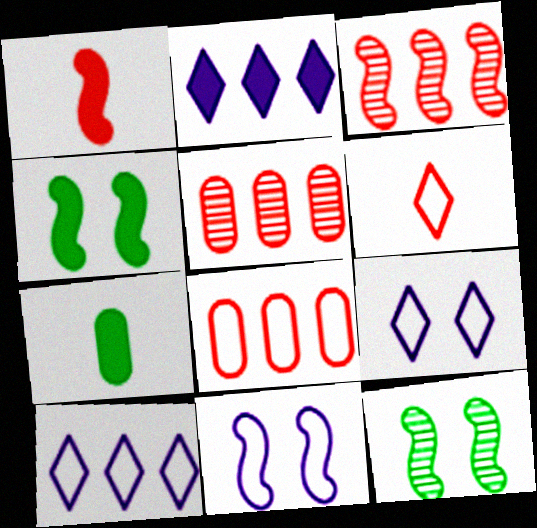[[3, 7, 9]]